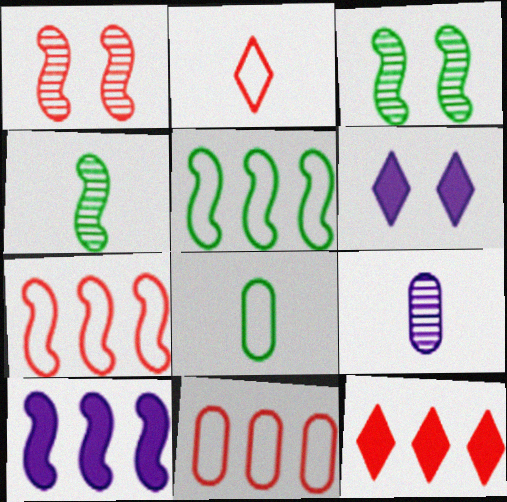[[4, 6, 11]]